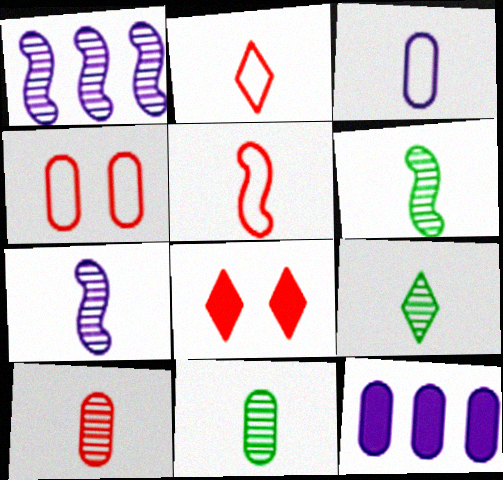[[4, 11, 12], 
[6, 9, 11], 
[7, 9, 10]]